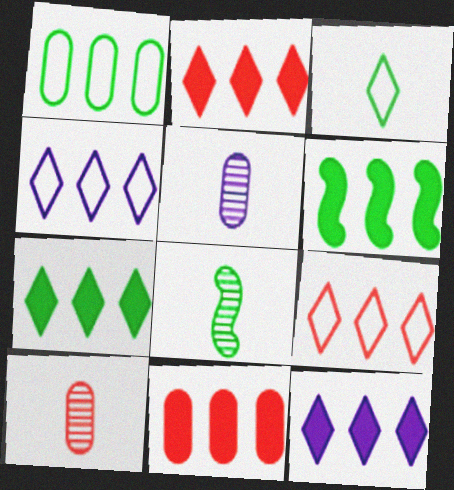[[2, 7, 12], 
[6, 11, 12]]